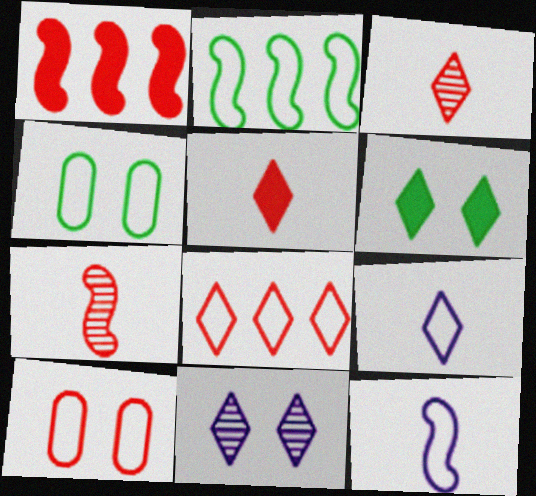[[1, 3, 10], 
[2, 9, 10], 
[4, 8, 12]]